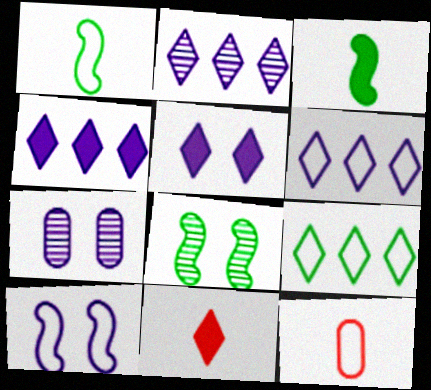[[2, 4, 6], 
[4, 8, 12], 
[5, 7, 10], 
[9, 10, 12]]